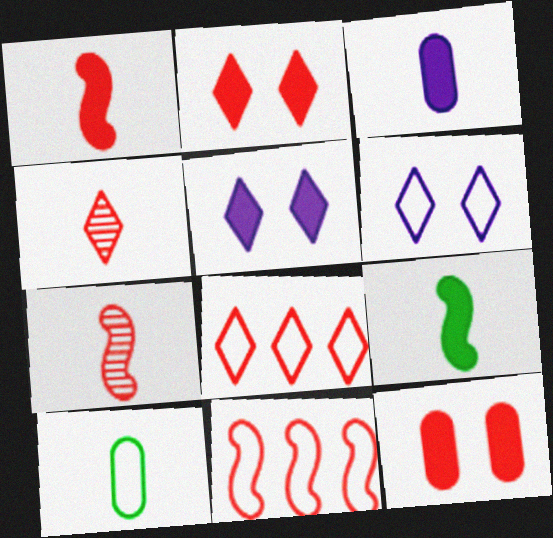[[2, 4, 8], 
[4, 11, 12], 
[6, 10, 11], 
[7, 8, 12]]